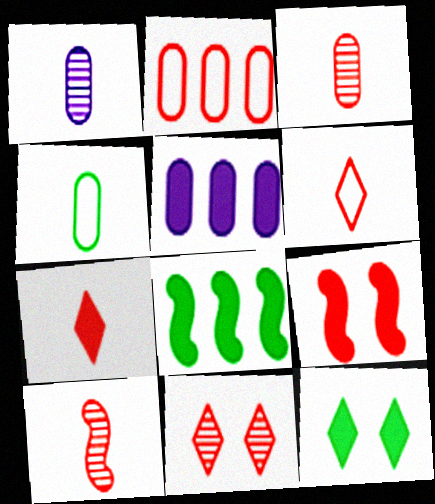[]